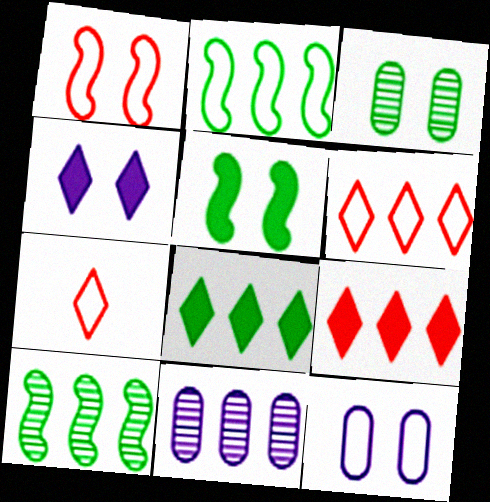[[1, 3, 4], 
[2, 7, 12], 
[2, 9, 11], 
[5, 7, 11]]